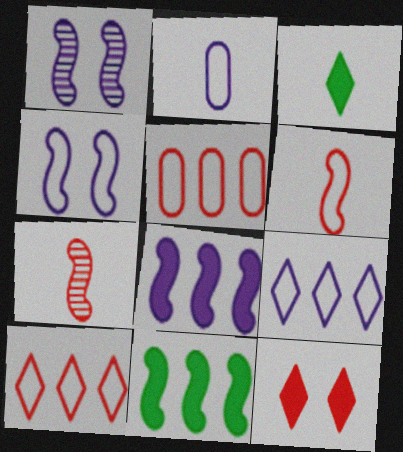[[1, 3, 5], 
[1, 6, 11], 
[2, 3, 7], 
[2, 4, 9], 
[4, 7, 11], 
[5, 7, 12]]